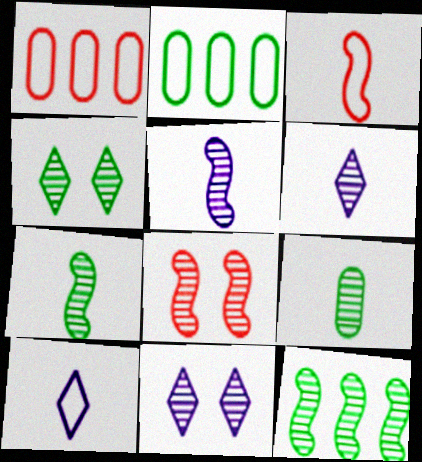[[4, 9, 12], 
[5, 8, 12]]